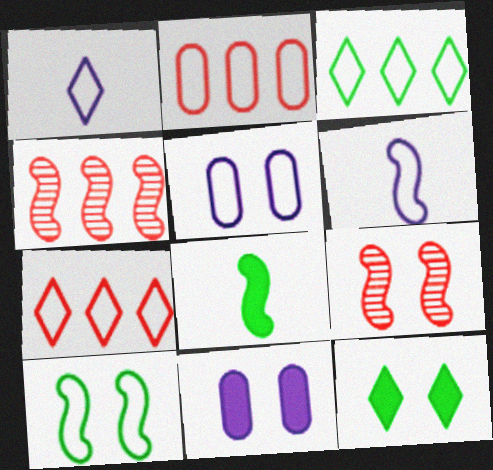[[1, 2, 10], 
[5, 9, 12]]